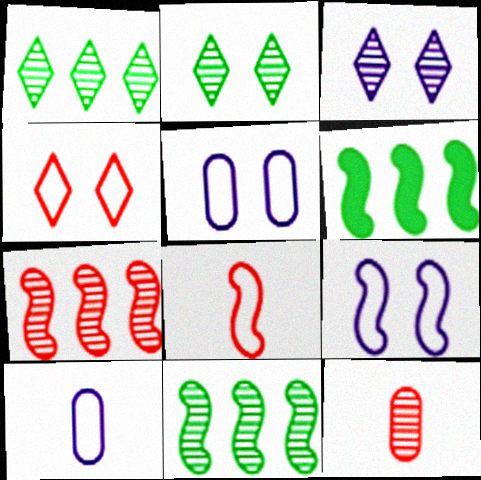[[3, 11, 12]]